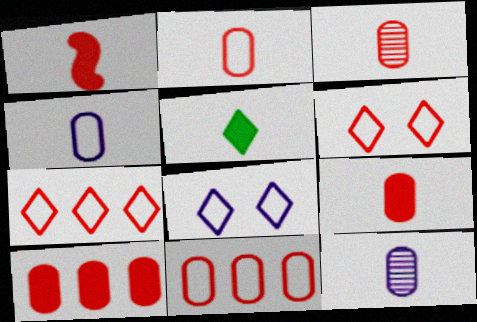[[2, 3, 9]]